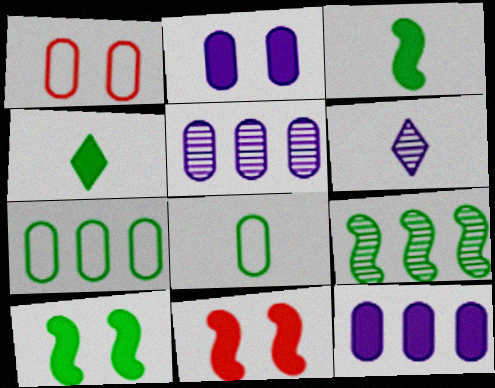[[4, 11, 12], 
[6, 7, 11]]